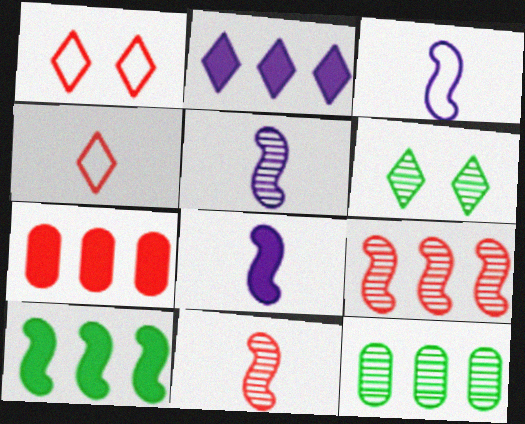[[1, 7, 11], 
[1, 8, 12], 
[2, 4, 6], 
[2, 7, 10], 
[3, 5, 8], 
[3, 6, 7]]